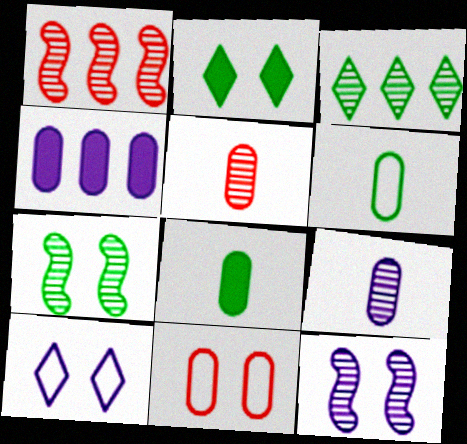[[1, 8, 10], 
[2, 11, 12], 
[3, 5, 12]]